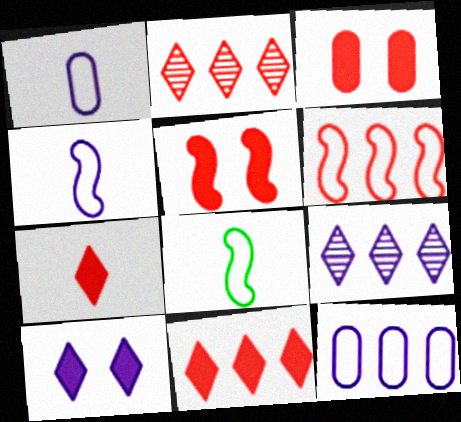[[3, 8, 9]]